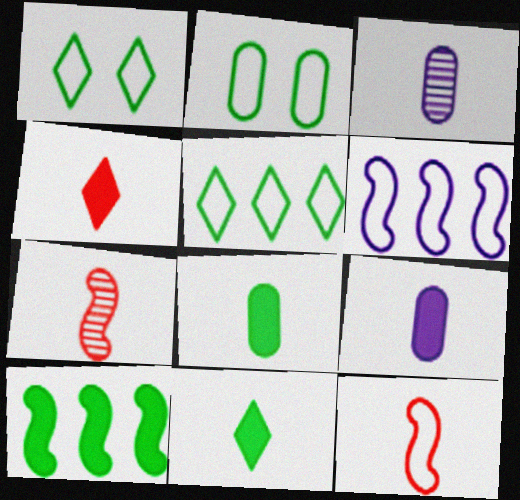[[3, 11, 12]]